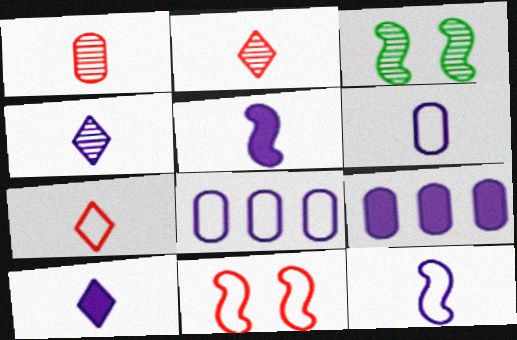[[3, 7, 9], 
[4, 5, 6]]